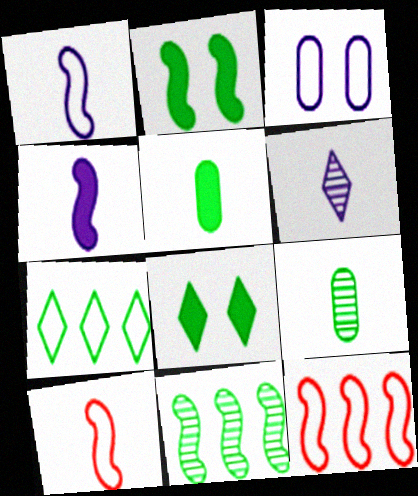[[2, 7, 9], 
[3, 7, 10], 
[5, 6, 10]]